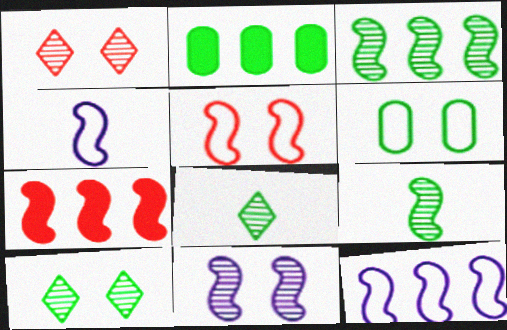[[1, 2, 4], 
[3, 7, 12]]